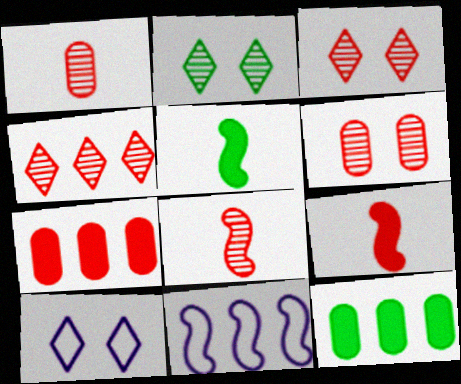[[4, 6, 8], 
[4, 11, 12], 
[8, 10, 12]]